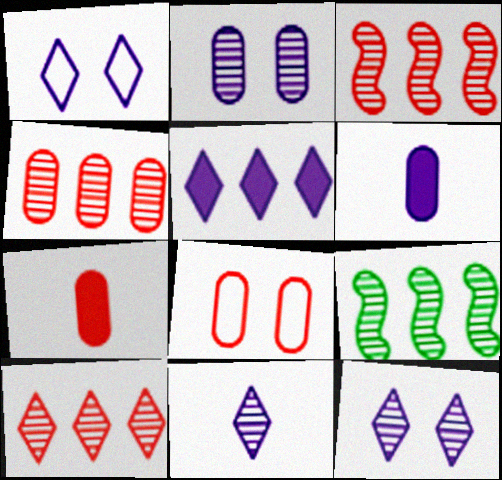[[1, 5, 11], 
[1, 7, 9], 
[3, 4, 10], 
[4, 7, 8]]